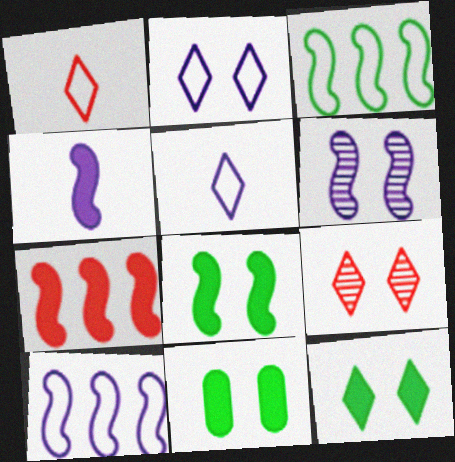[[2, 9, 12], 
[4, 6, 10], 
[4, 7, 8], 
[8, 11, 12]]